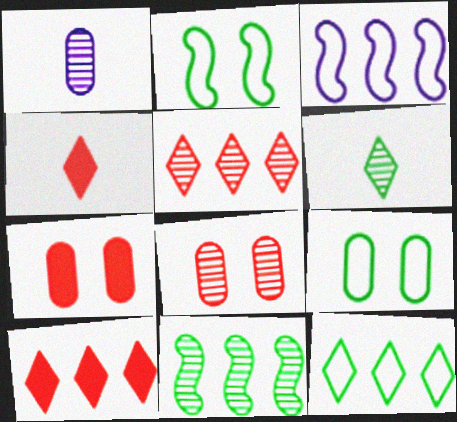[[1, 2, 10], 
[3, 6, 7]]